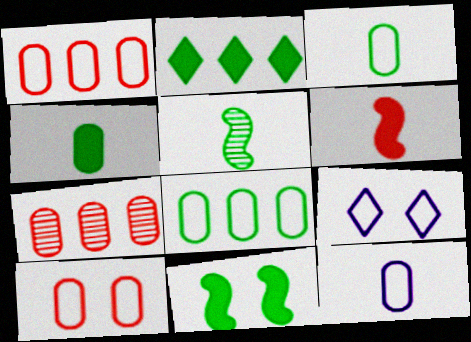[[2, 4, 11], 
[8, 10, 12]]